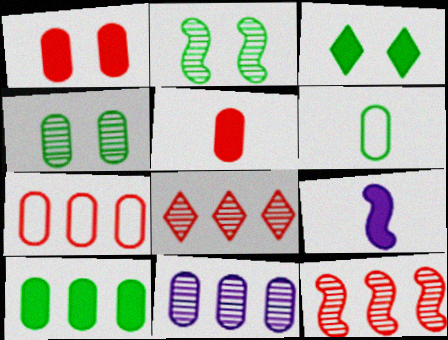[[1, 6, 11], 
[4, 6, 10], 
[7, 10, 11]]